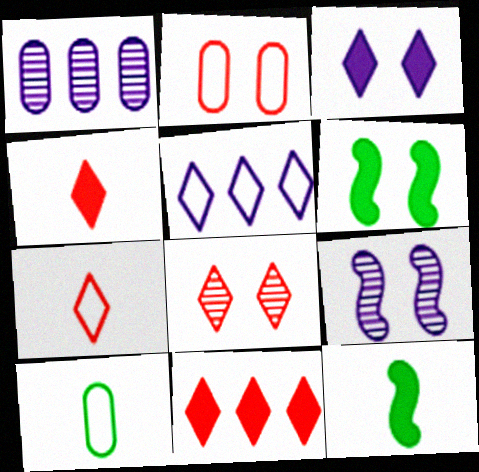[[1, 6, 7], 
[7, 8, 11], 
[9, 10, 11]]